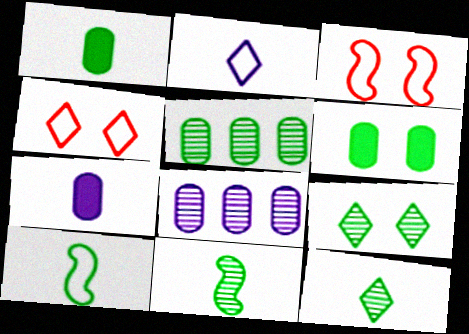[[1, 10, 12], 
[5, 9, 11]]